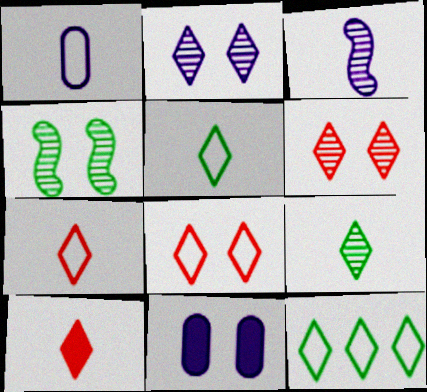[[2, 10, 12], 
[4, 8, 11]]